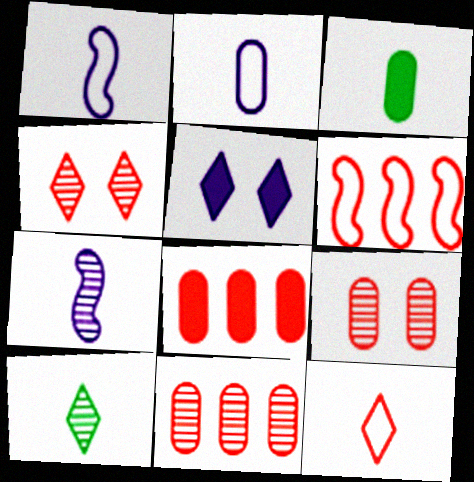[[3, 7, 12]]